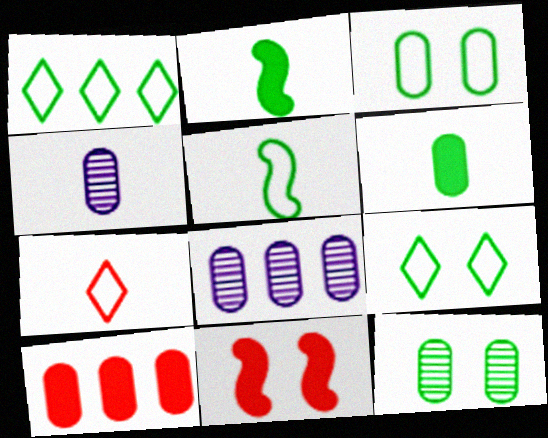[[1, 2, 12], 
[1, 3, 5], 
[1, 4, 11], 
[2, 4, 7], 
[3, 4, 10]]